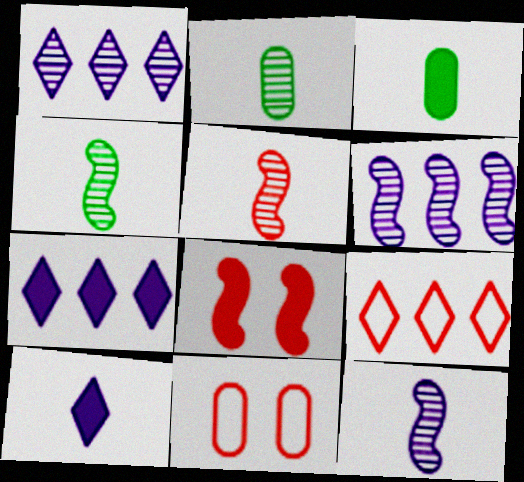[[3, 7, 8], 
[4, 5, 12], 
[4, 7, 11]]